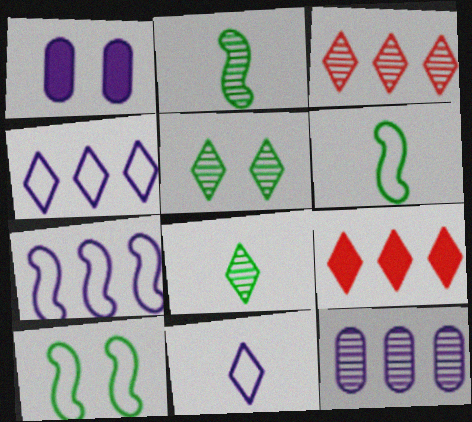[[1, 3, 6], 
[5, 9, 11]]